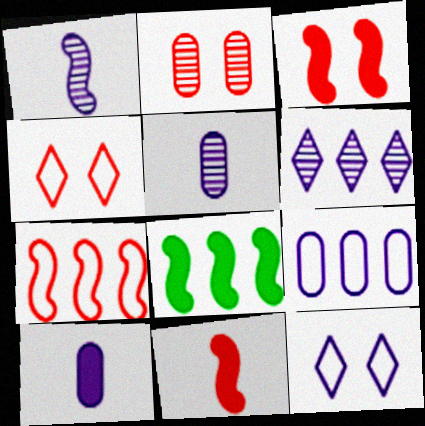[[2, 3, 4], 
[4, 5, 8]]